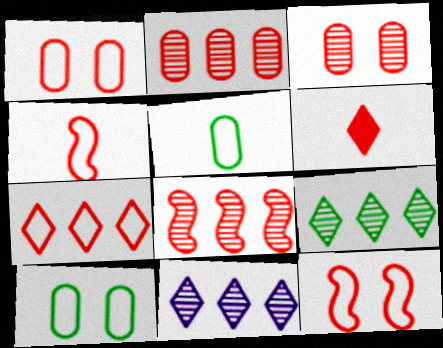[[1, 4, 7], 
[1, 6, 8], 
[2, 6, 12]]